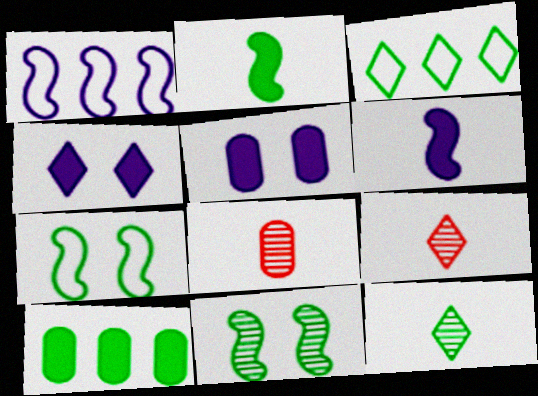[[3, 4, 9], 
[7, 10, 12]]